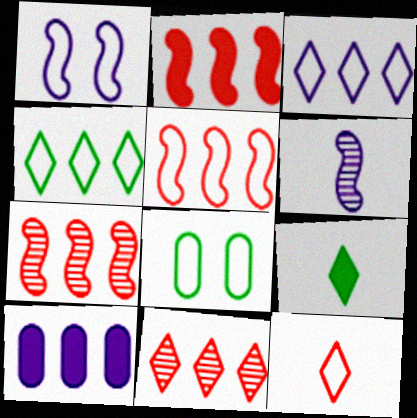[[2, 5, 7], 
[4, 7, 10]]